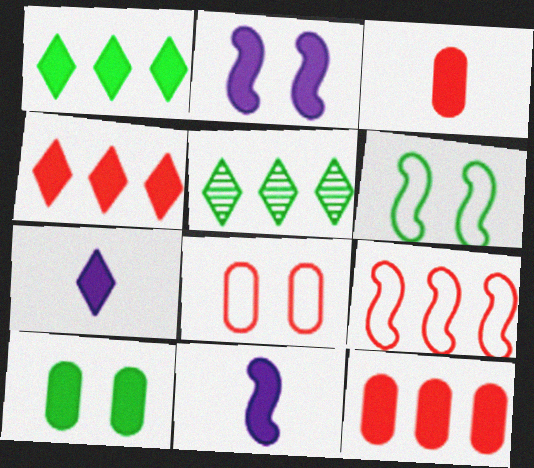[[1, 2, 3], 
[4, 10, 11], 
[5, 8, 11]]